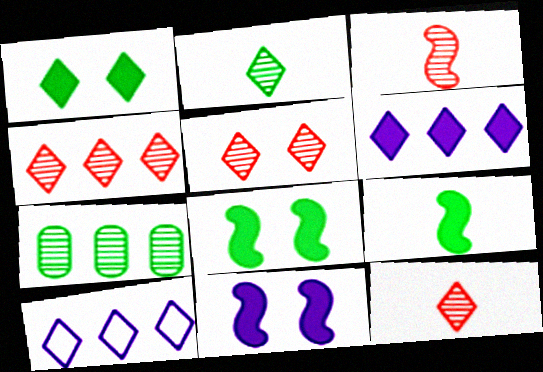[[1, 10, 12], 
[4, 5, 12]]